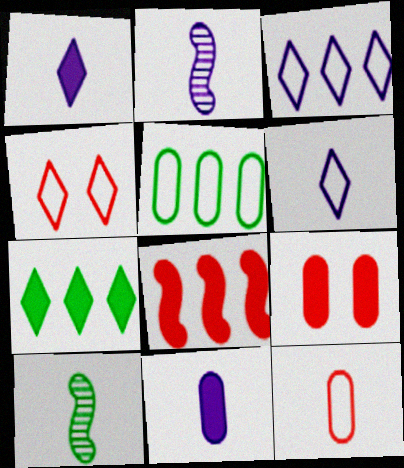[[1, 10, 12], 
[2, 6, 11], 
[3, 9, 10]]